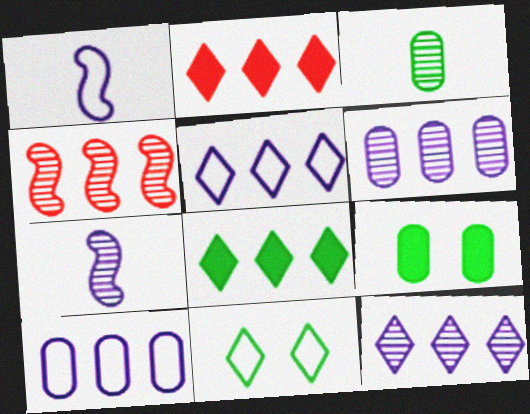[[4, 8, 10]]